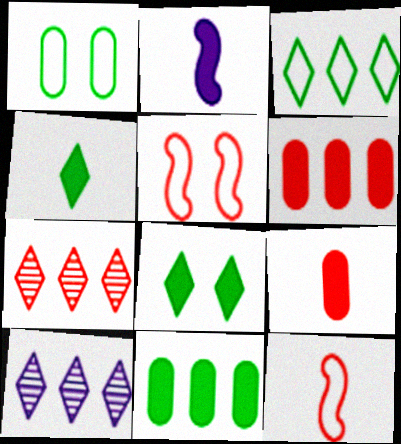[[1, 2, 7], 
[2, 4, 9], 
[2, 6, 8], 
[5, 7, 9]]